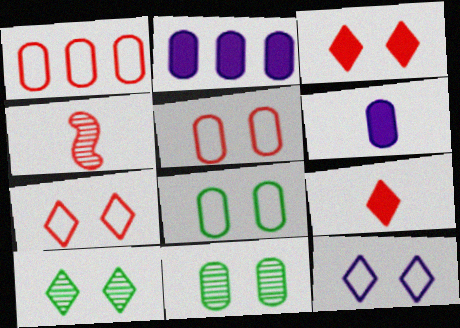[[1, 3, 4], 
[1, 6, 11], 
[3, 10, 12]]